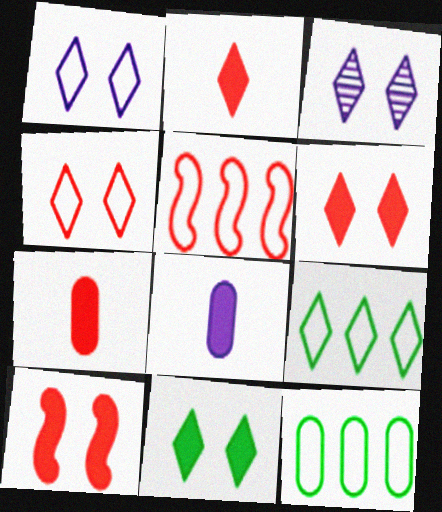[[2, 3, 9], 
[3, 4, 11]]